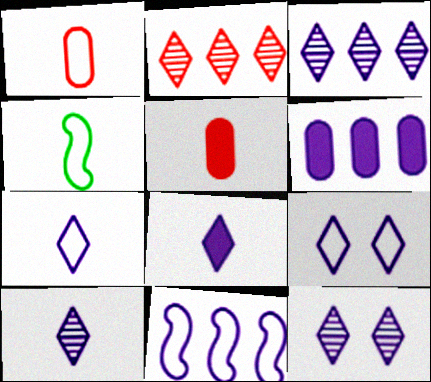[[1, 4, 7], 
[3, 6, 11], 
[3, 8, 9], 
[3, 10, 12], 
[4, 5, 10], 
[7, 8, 10]]